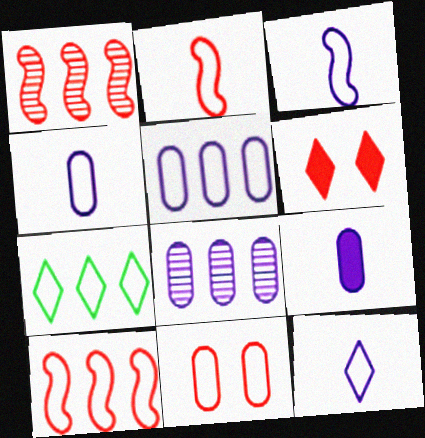[[3, 4, 12], 
[3, 7, 11], 
[5, 7, 10]]